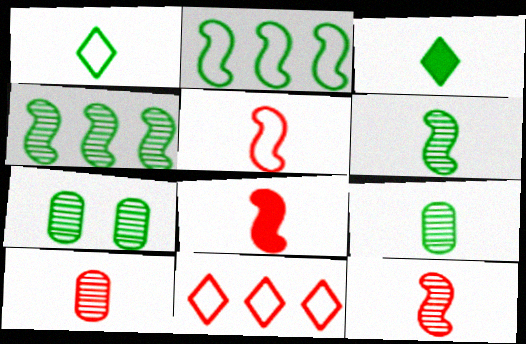[[2, 3, 7], 
[5, 8, 12]]